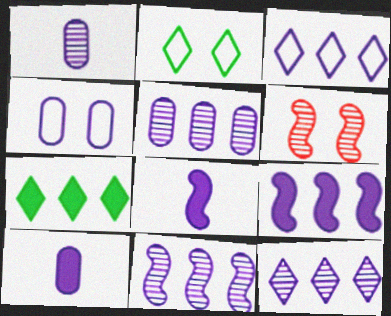[[3, 5, 9], 
[4, 5, 10], 
[4, 8, 12], 
[5, 11, 12]]